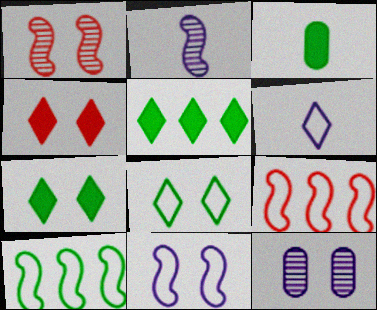[]